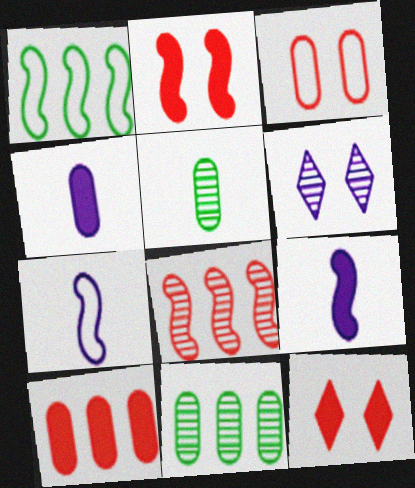[[3, 4, 11], 
[5, 6, 8], 
[7, 11, 12]]